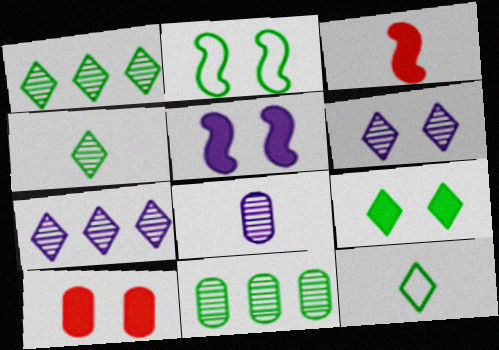[[1, 9, 12], 
[2, 6, 10], 
[3, 8, 12], 
[5, 9, 10]]